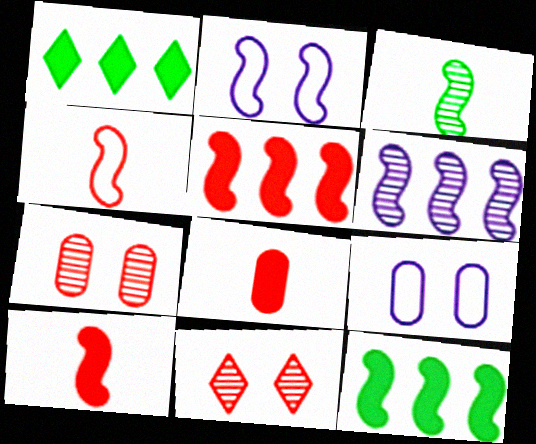[[2, 3, 5]]